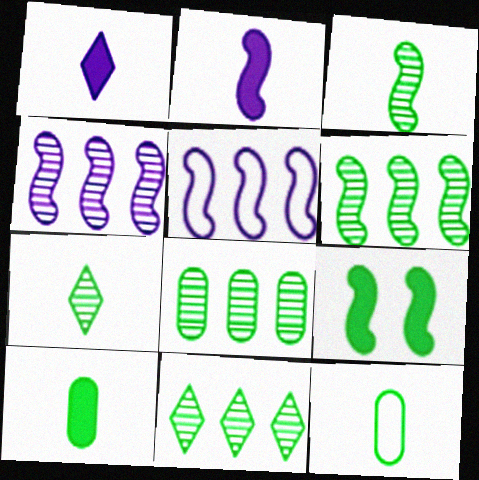[[6, 8, 11], 
[9, 11, 12]]